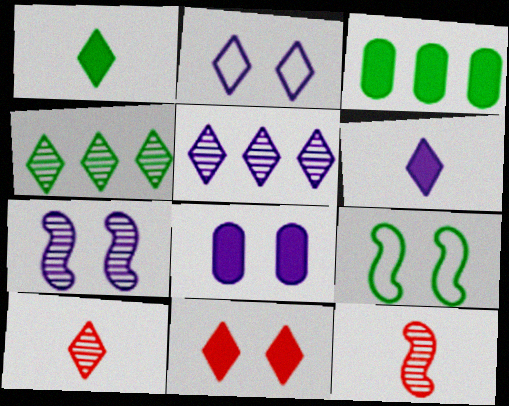[[2, 3, 12], 
[2, 5, 6], 
[2, 7, 8]]